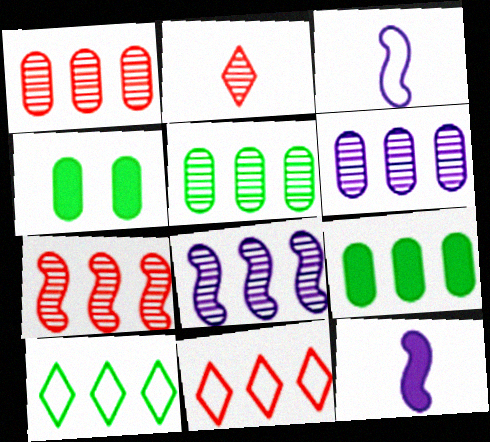[[1, 5, 6], 
[8, 9, 11]]